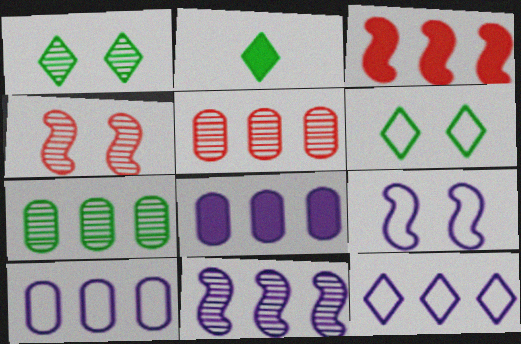[[2, 4, 10], 
[2, 5, 9], 
[3, 7, 12], 
[8, 11, 12]]